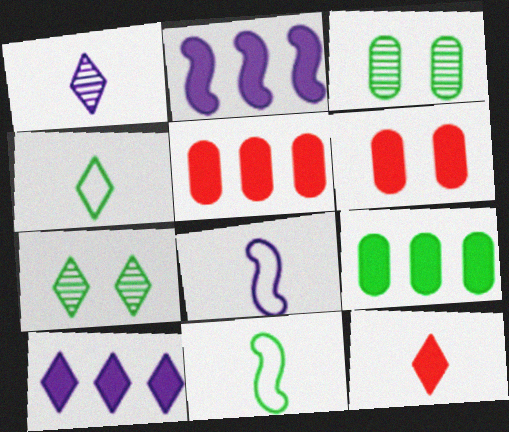[[1, 4, 12], 
[5, 7, 8], 
[7, 9, 11]]